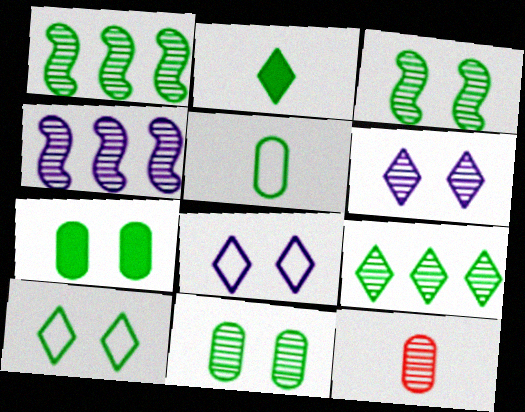[[1, 6, 12], 
[2, 9, 10], 
[3, 7, 10]]